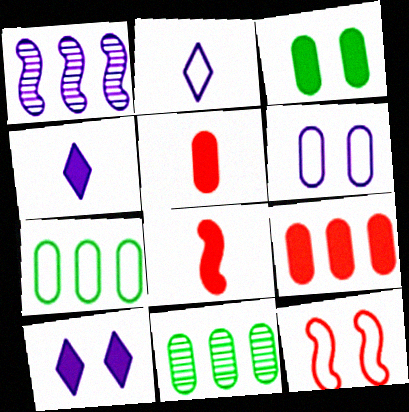[[1, 4, 6], 
[2, 7, 12], 
[4, 11, 12], 
[5, 6, 11]]